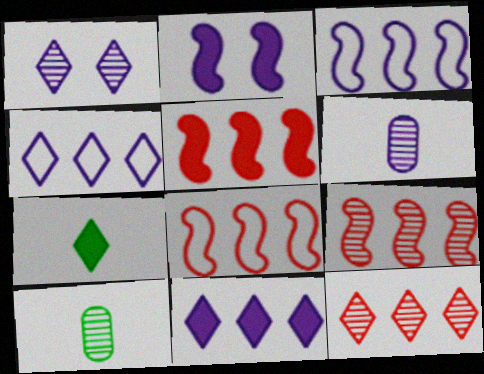[[1, 9, 10], 
[2, 4, 6], 
[5, 8, 9]]